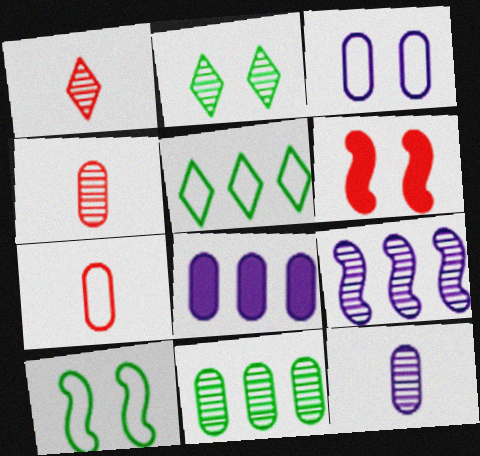[[1, 8, 10], 
[2, 3, 6], 
[2, 4, 9], 
[3, 8, 12], 
[5, 6, 12]]